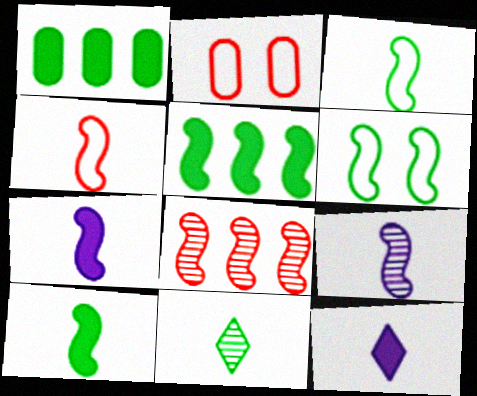[[1, 6, 11], 
[4, 9, 10], 
[6, 7, 8]]